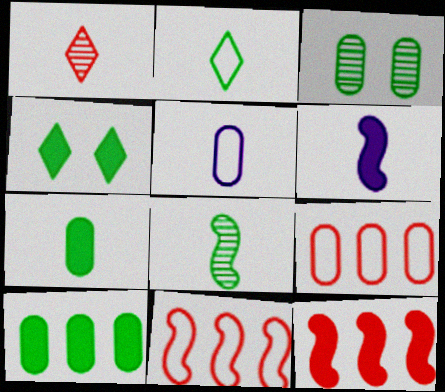[[2, 7, 8]]